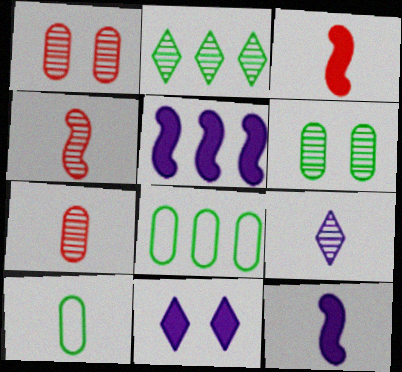[[3, 9, 10], 
[4, 8, 11]]